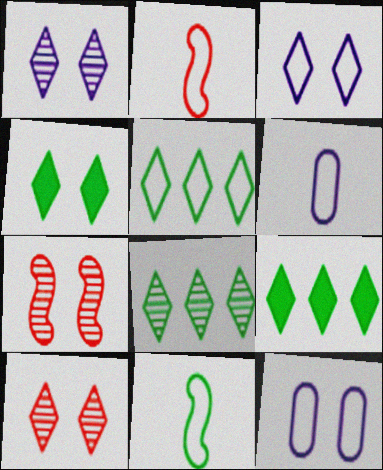[[2, 5, 12], 
[3, 4, 10], 
[4, 7, 12], 
[5, 8, 9], 
[6, 7, 9]]